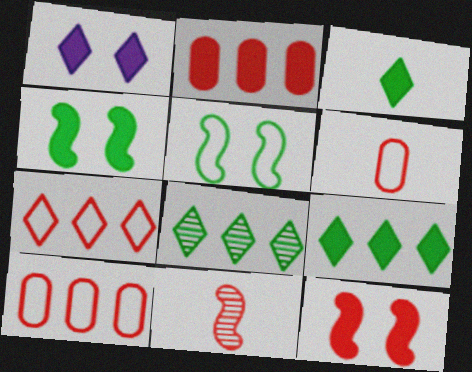[]